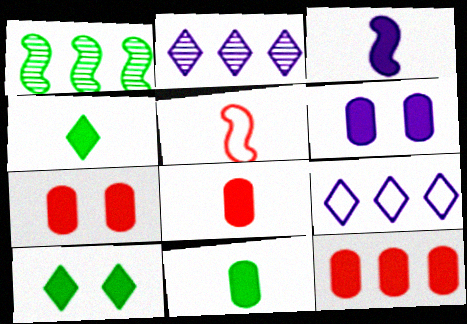[[1, 9, 12], 
[3, 4, 8], 
[3, 10, 12], 
[6, 11, 12], 
[7, 8, 12]]